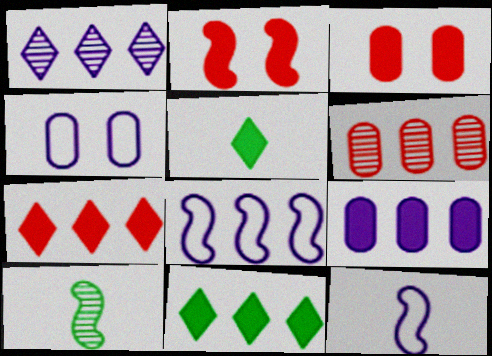[[1, 8, 9], 
[2, 5, 9], 
[2, 8, 10], 
[4, 7, 10], 
[6, 8, 11]]